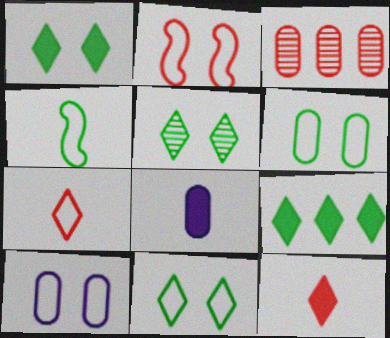[[1, 5, 11], 
[2, 3, 12], 
[2, 10, 11], 
[3, 6, 8]]